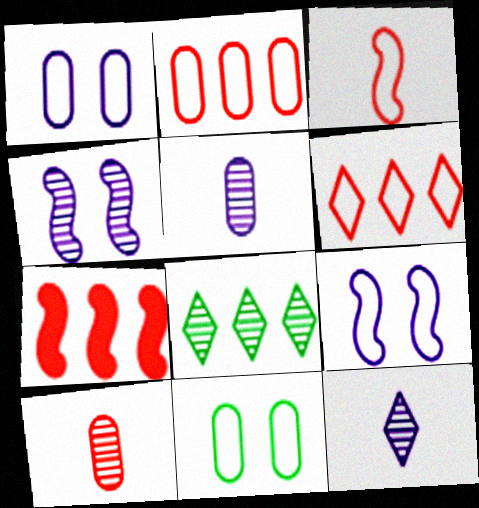[[4, 8, 10], 
[7, 11, 12]]